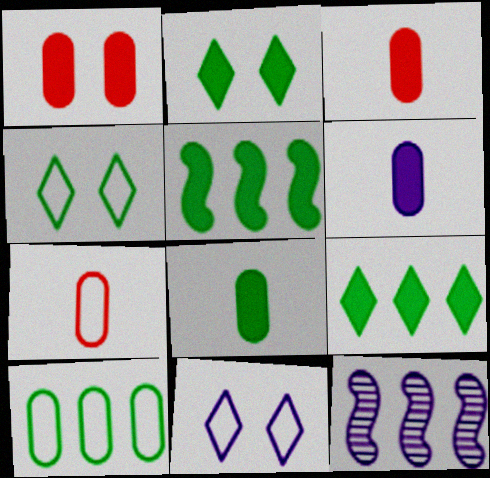[[2, 5, 8], 
[2, 7, 12], 
[3, 4, 12], 
[3, 6, 8], 
[6, 11, 12]]